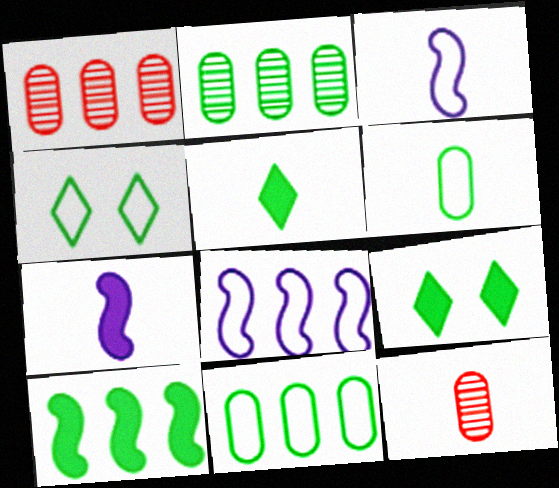[[1, 3, 9], 
[1, 4, 7], 
[3, 5, 12], 
[8, 9, 12]]